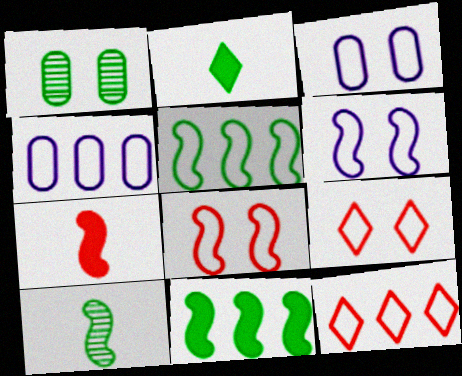[[1, 2, 5], 
[4, 5, 12]]